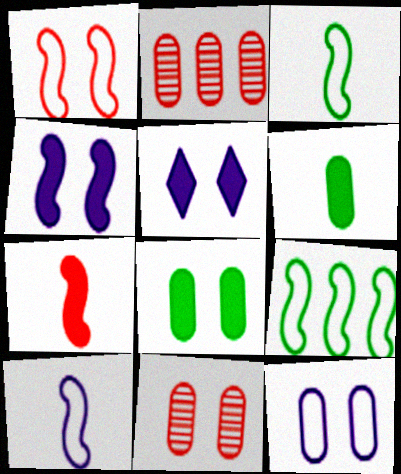[[1, 9, 10], 
[2, 3, 5], 
[2, 6, 12], 
[8, 11, 12]]